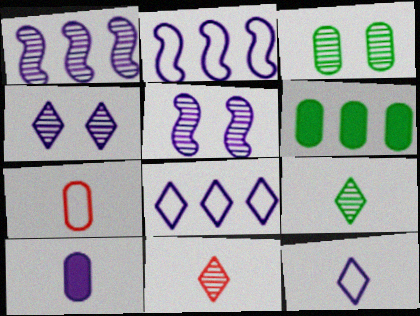[[1, 3, 11], 
[2, 4, 10], 
[5, 8, 10]]